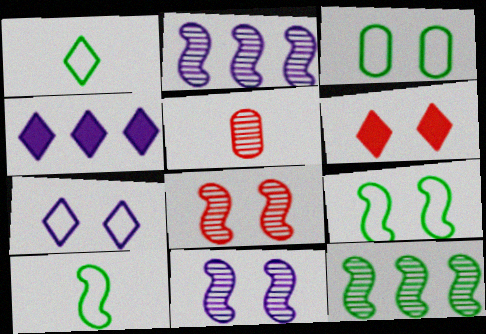[[3, 6, 11], 
[4, 5, 9]]